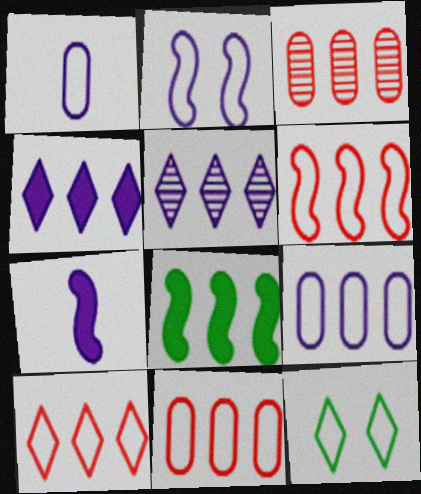[[1, 6, 12], 
[3, 7, 12], 
[5, 8, 11], 
[6, 10, 11]]